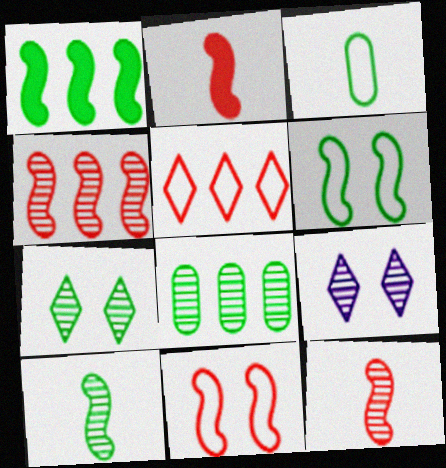[[1, 3, 7], 
[1, 6, 10], 
[2, 4, 11], 
[7, 8, 10], 
[8, 9, 12]]